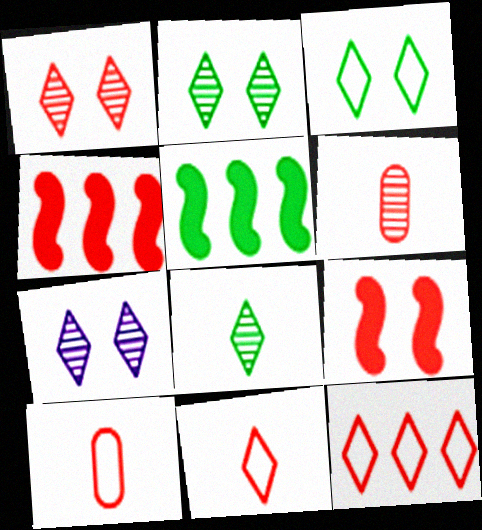[[1, 2, 7], 
[1, 4, 10], 
[5, 7, 10], 
[6, 9, 12]]